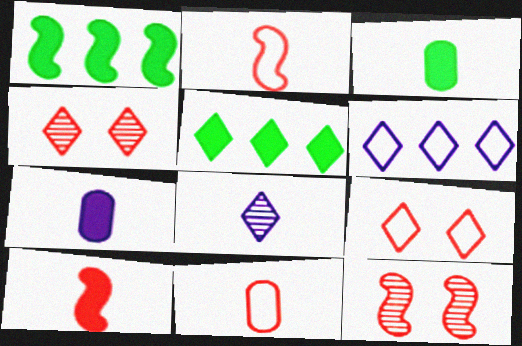[[2, 3, 8], 
[3, 6, 12], 
[5, 8, 9]]